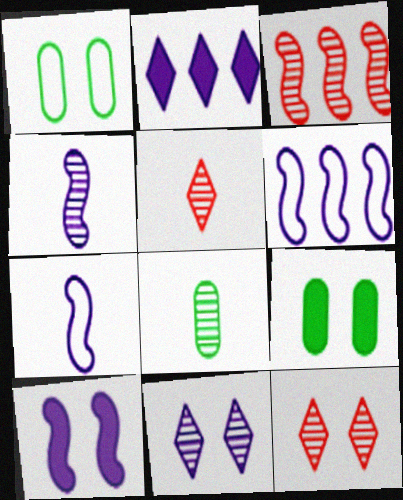[[1, 10, 12], 
[3, 8, 11], 
[4, 5, 8], 
[4, 6, 10], 
[5, 6, 9]]